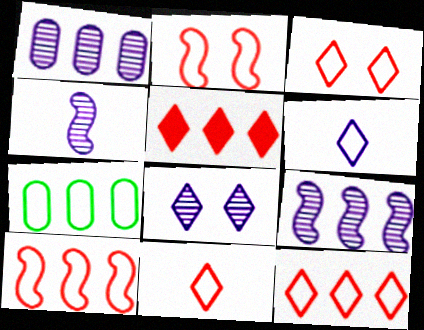[[1, 4, 8], 
[2, 6, 7], 
[3, 11, 12], 
[5, 7, 9]]